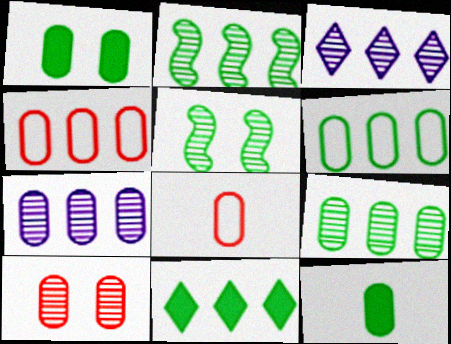[[1, 7, 8], 
[2, 6, 11]]